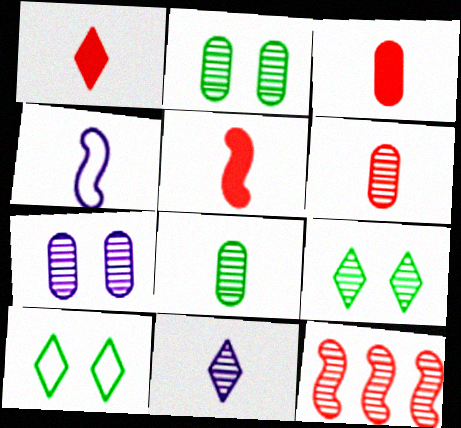[[1, 3, 5], 
[1, 4, 8], 
[2, 11, 12]]